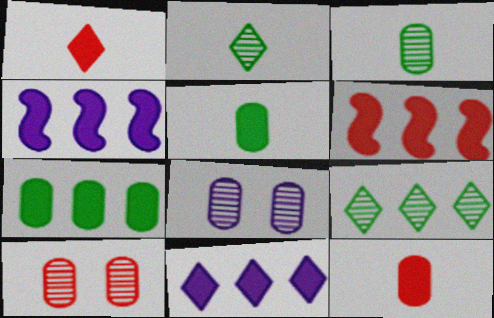[[6, 7, 11]]